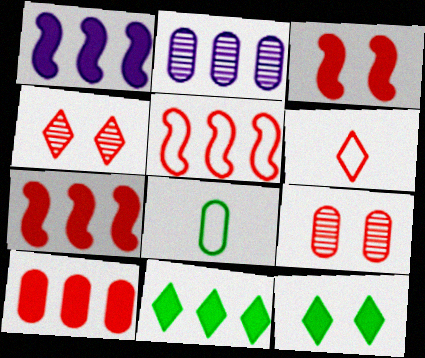[[1, 4, 8], 
[1, 10, 11], 
[2, 5, 11], 
[6, 7, 9]]